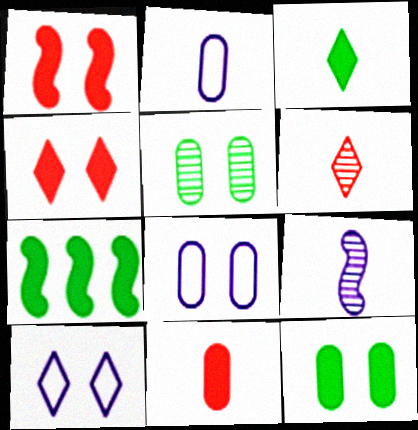[[1, 5, 10], 
[3, 7, 12], 
[6, 7, 8]]